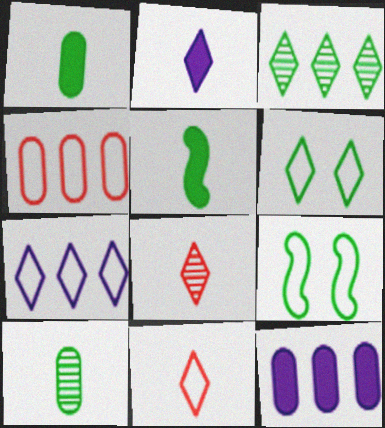[[1, 3, 9], 
[6, 7, 11], 
[8, 9, 12]]